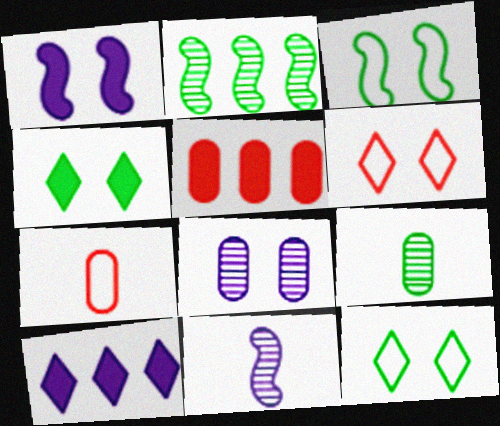[[5, 11, 12]]